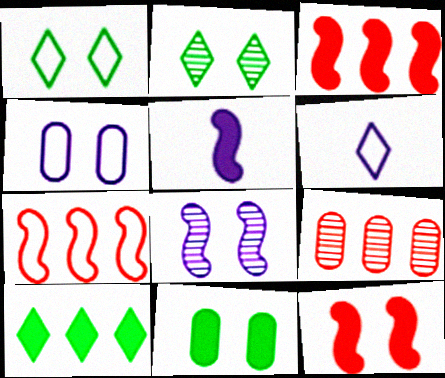[[1, 5, 9], 
[2, 4, 12]]